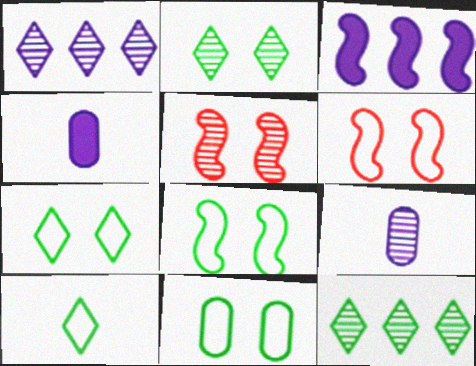[[4, 6, 12], 
[5, 9, 12], 
[7, 8, 11]]